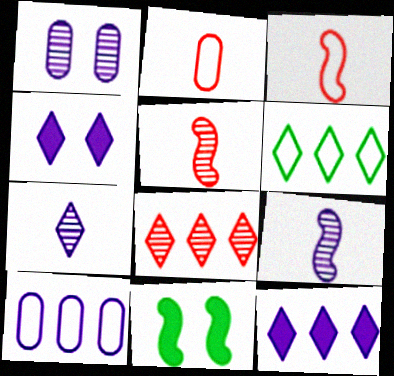[[4, 9, 10], 
[6, 8, 12]]